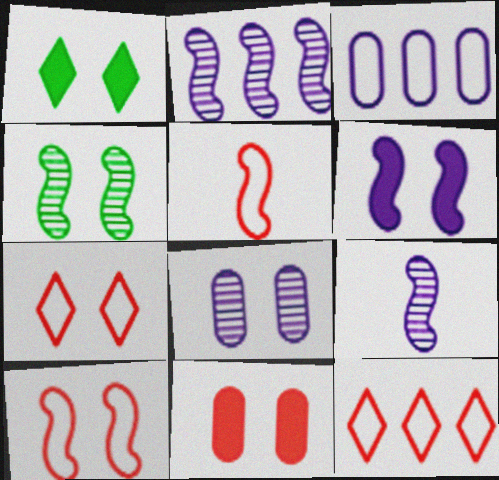[[1, 6, 11], 
[1, 8, 10], 
[4, 6, 10]]